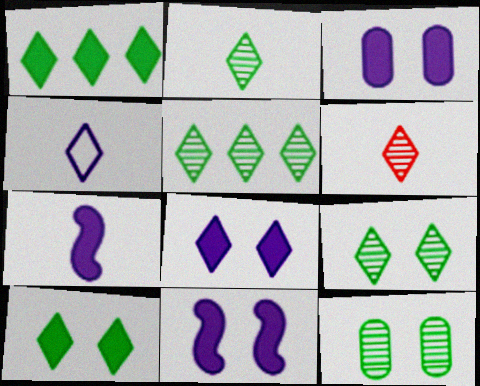[[2, 5, 9], 
[3, 8, 11]]